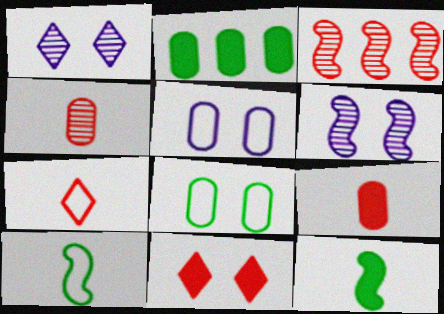[[2, 4, 5], 
[2, 6, 7], 
[6, 8, 11]]